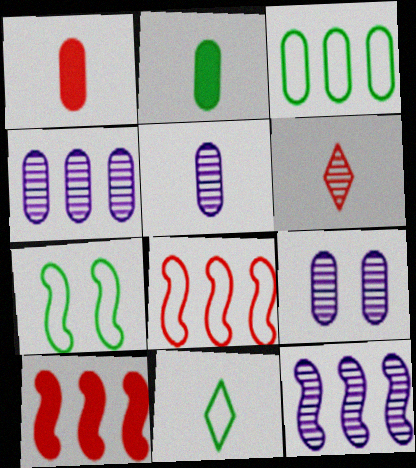[[1, 3, 9], 
[3, 7, 11], 
[4, 5, 9], 
[9, 10, 11]]